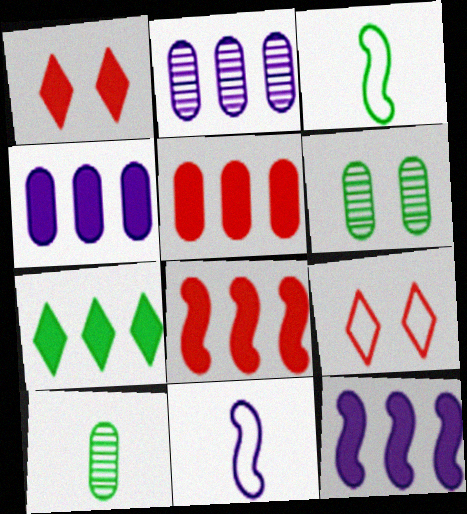[[1, 2, 3], 
[3, 6, 7], 
[4, 7, 8], 
[5, 7, 12], 
[9, 10, 12]]